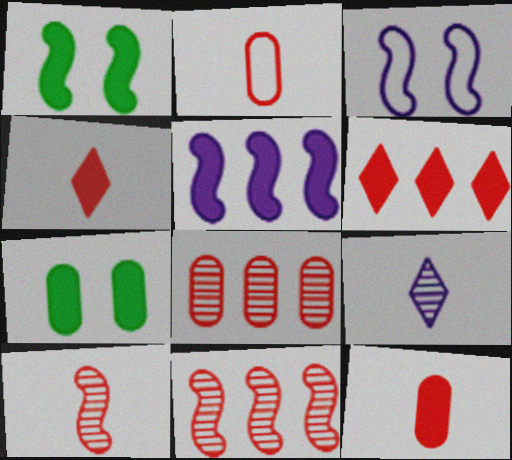[[2, 4, 10], 
[4, 5, 7]]